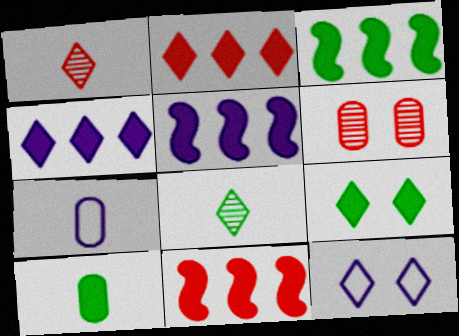[[2, 8, 12], 
[3, 5, 11], 
[3, 9, 10]]